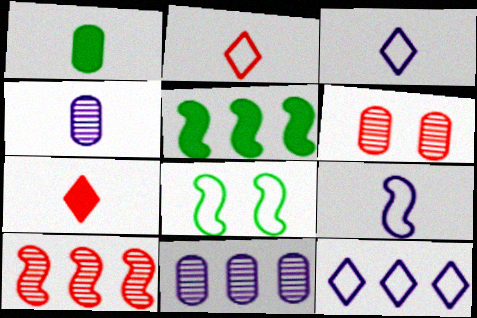[[3, 5, 6], 
[7, 8, 11]]